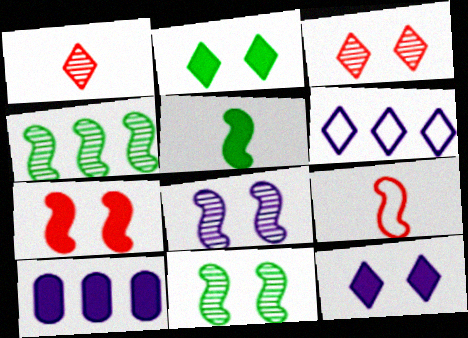[[1, 2, 6]]